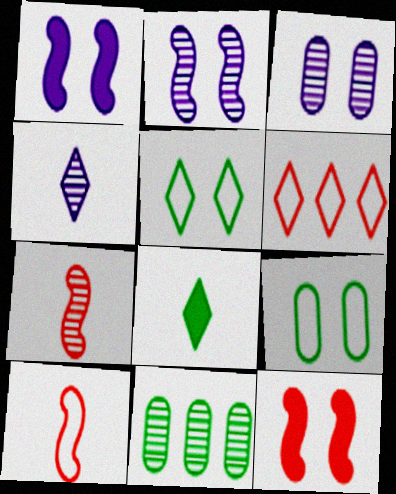[[3, 5, 12]]